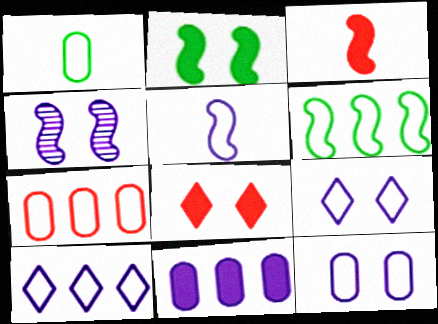[[1, 7, 12], 
[3, 4, 6], 
[5, 10, 12], 
[6, 7, 10]]